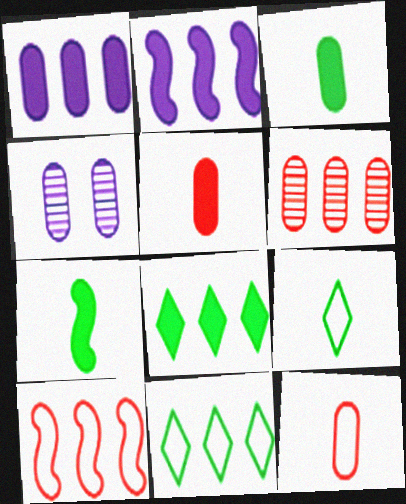[[2, 6, 11]]